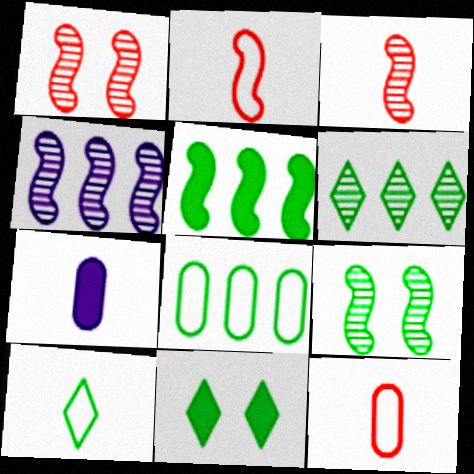[[3, 4, 9], 
[3, 7, 10], 
[4, 11, 12], 
[5, 6, 8], 
[6, 10, 11]]